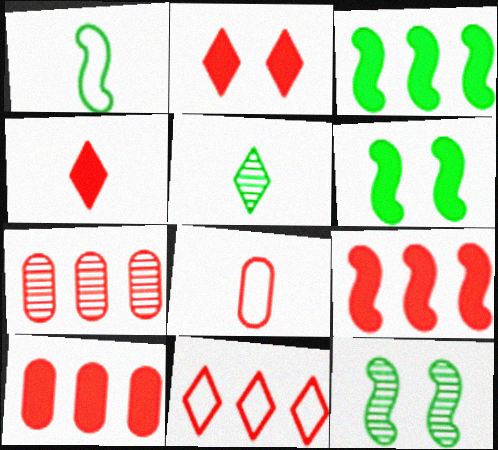[[1, 3, 12], 
[7, 9, 11]]